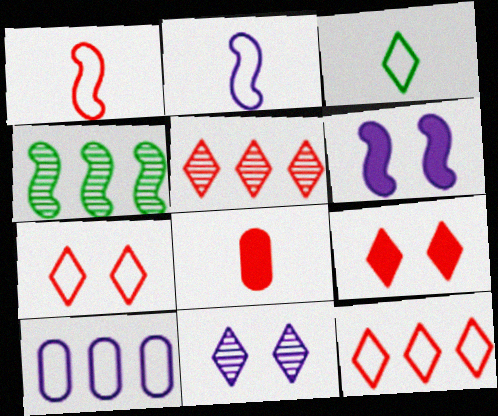[[1, 4, 6]]